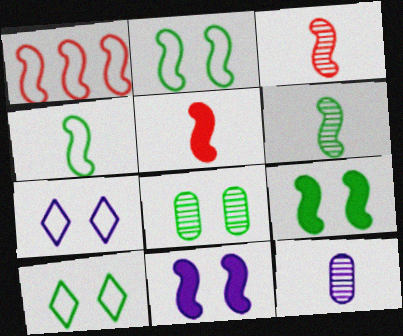[[1, 6, 11], 
[8, 9, 10]]